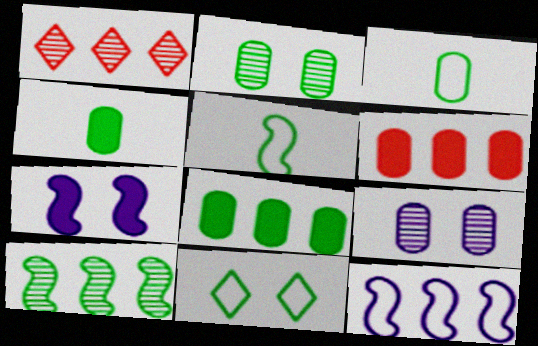[[1, 3, 7], 
[1, 8, 12], 
[2, 3, 8], 
[3, 6, 9], 
[4, 10, 11]]